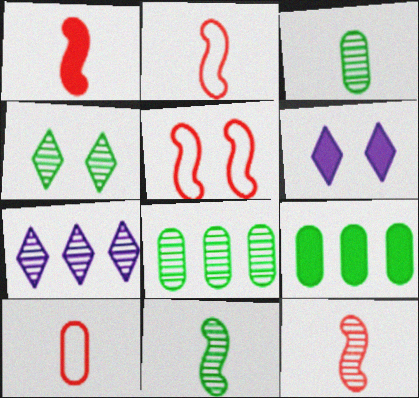[[1, 2, 12], 
[1, 6, 9], 
[2, 6, 8], 
[4, 8, 11]]